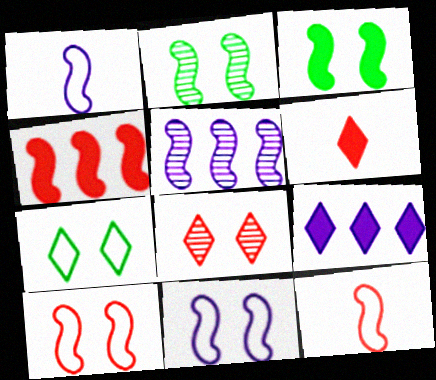[[1, 2, 4], 
[3, 5, 12]]